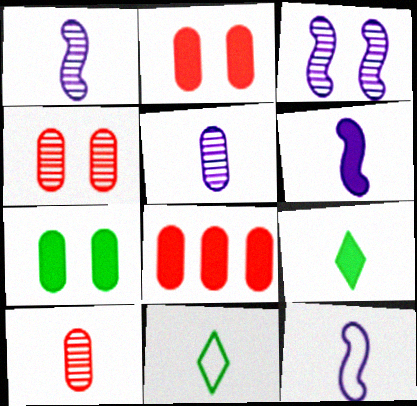[[1, 6, 12], 
[3, 8, 11], 
[6, 10, 11], 
[9, 10, 12]]